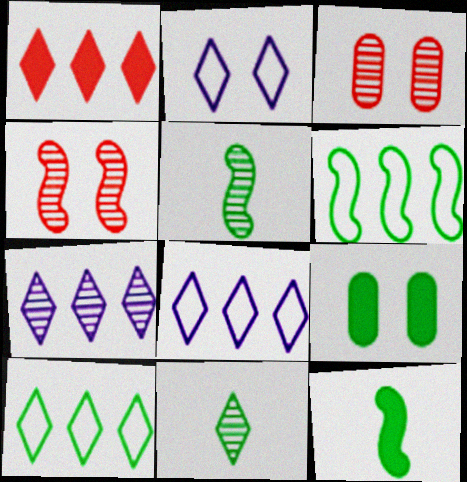[[1, 2, 11], 
[1, 7, 10], 
[2, 4, 9], 
[3, 5, 7], 
[3, 8, 12], 
[5, 9, 10], 
[6, 9, 11]]